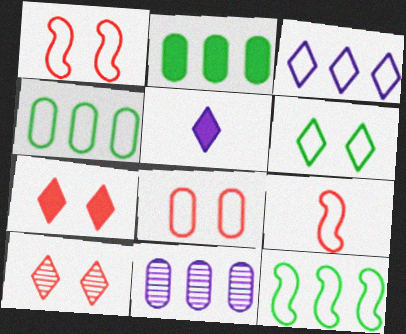[]